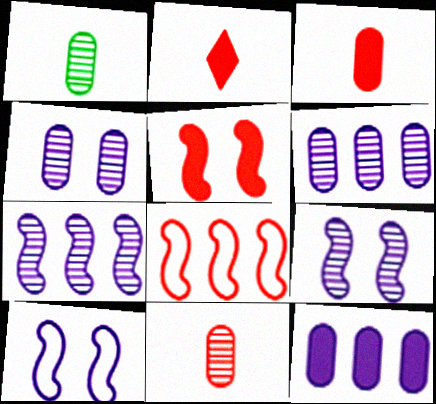[]